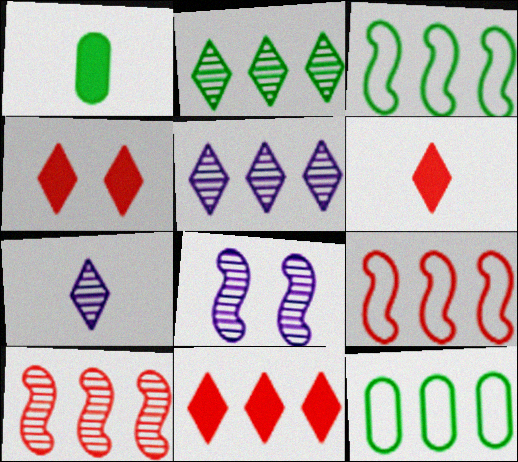[[4, 6, 11], 
[6, 8, 12]]